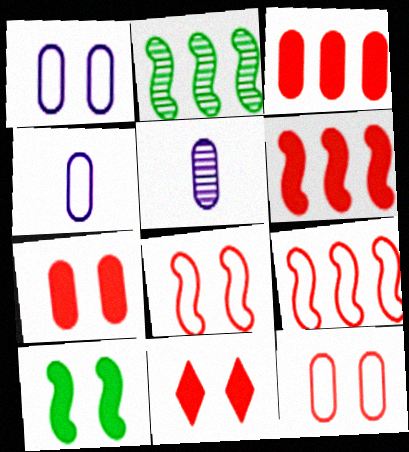[[2, 4, 11]]